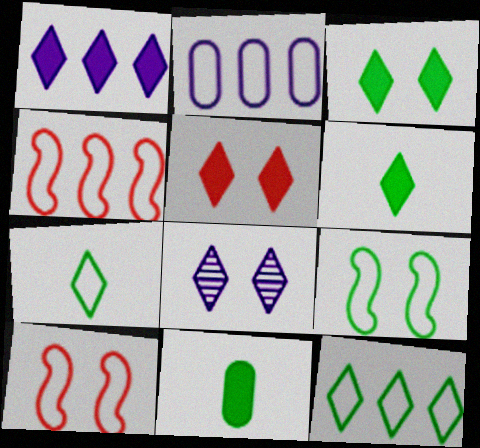[[1, 5, 6], 
[2, 4, 12], 
[2, 7, 10], 
[4, 8, 11]]